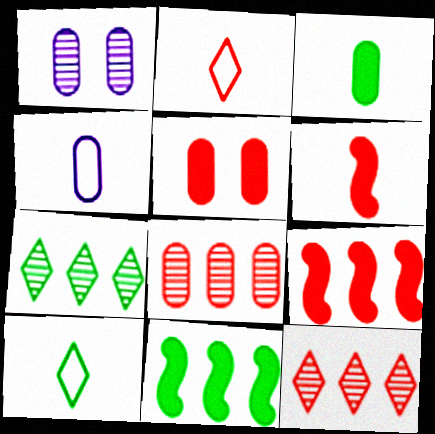[[1, 2, 11], 
[1, 9, 10]]